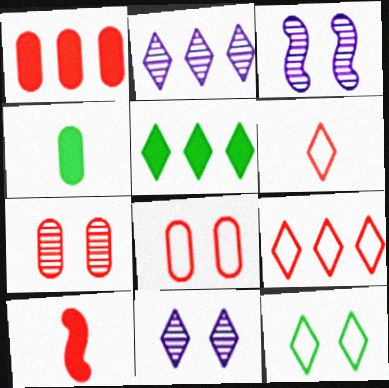[[2, 5, 9], 
[3, 4, 9], 
[5, 6, 11], 
[7, 9, 10]]